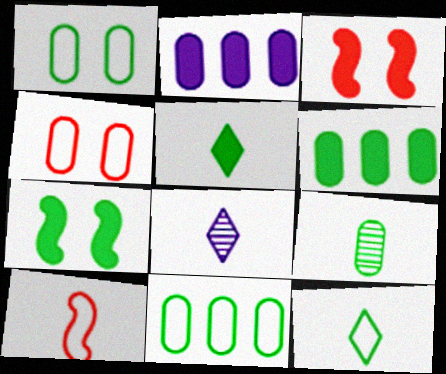[[1, 6, 9], 
[2, 3, 5], 
[2, 4, 9], 
[3, 8, 11], 
[5, 6, 7]]